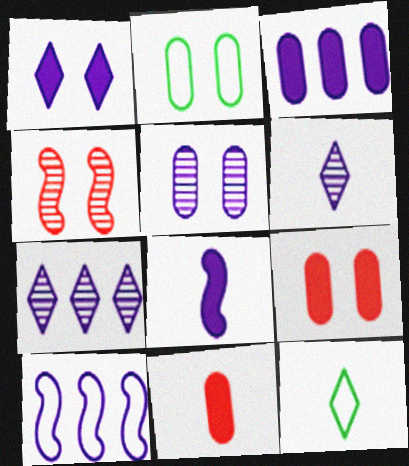[[1, 2, 4], 
[1, 3, 8], 
[2, 5, 9], 
[3, 4, 12], 
[3, 7, 10]]